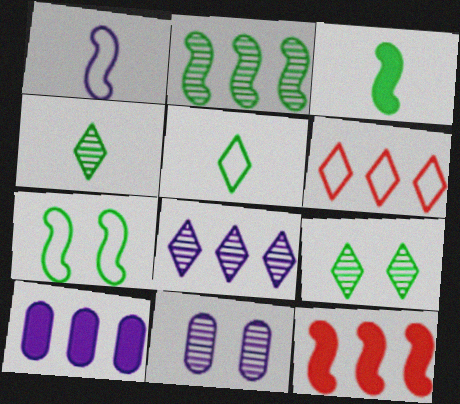[[2, 3, 7], 
[2, 6, 10], 
[3, 6, 11], 
[5, 11, 12]]